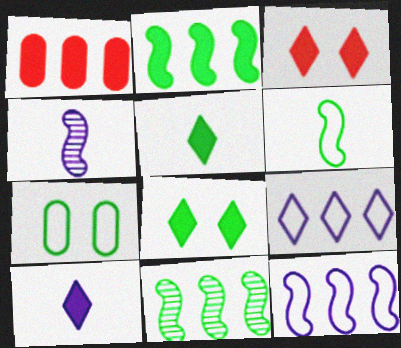[[1, 9, 11], 
[5, 7, 11]]